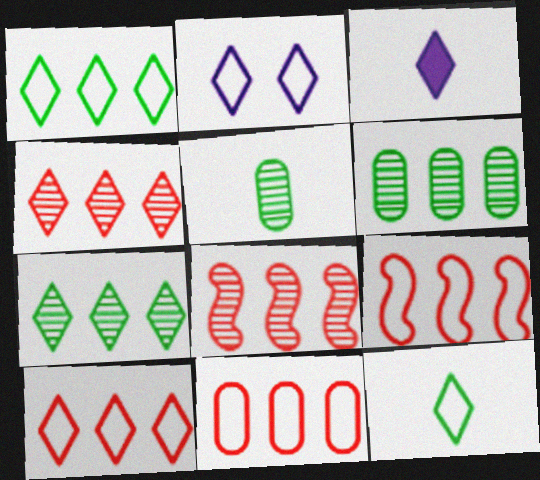[[2, 10, 12], 
[9, 10, 11]]